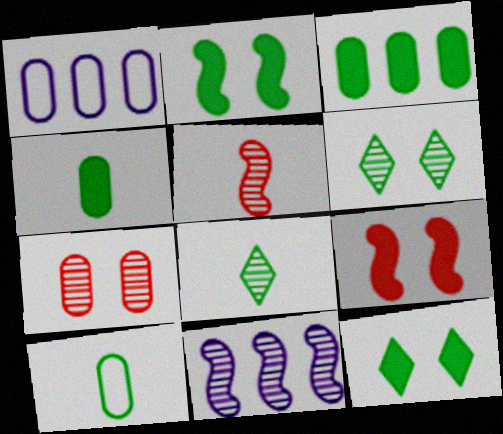[[1, 4, 7], 
[1, 5, 12], 
[1, 8, 9], 
[7, 8, 11]]